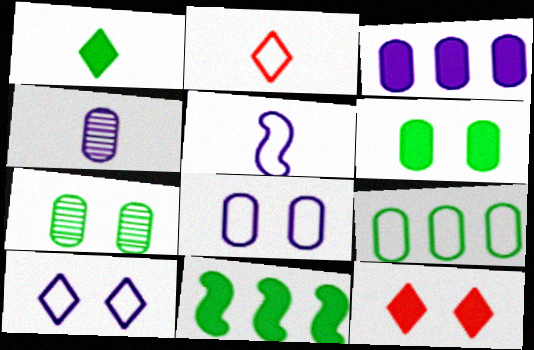[[1, 6, 11], 
[3, 4, 8]]